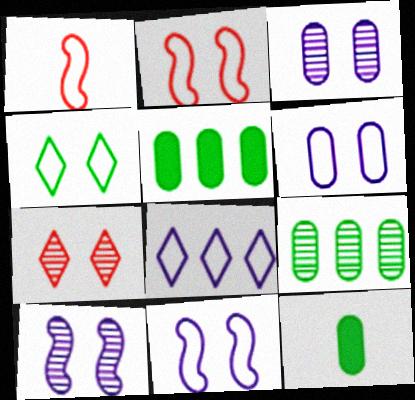[[2, 4, 6]]